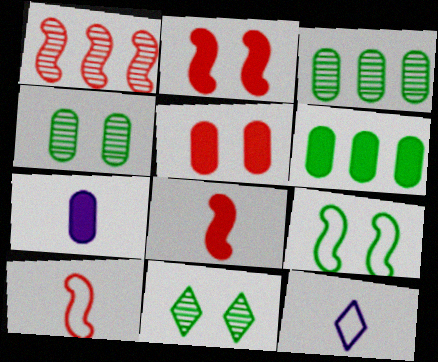[[1, 2, 10], 
[2, 3, 12], 
[5, 6, 7]]